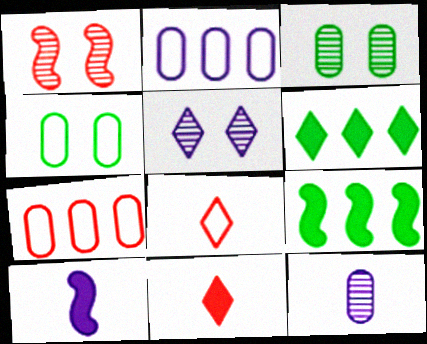[[1, 3, 5], 
[1, 7, 11], 
[2, 5, 10], 
[5, 6, 8]]